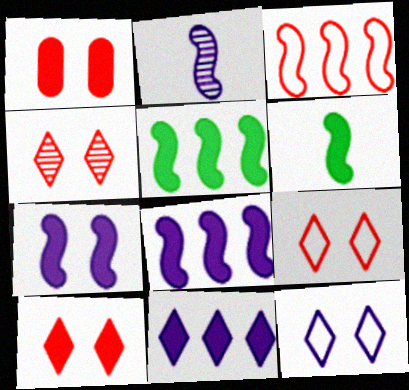[[1, 6, 11], 
[4, 9, 10]]